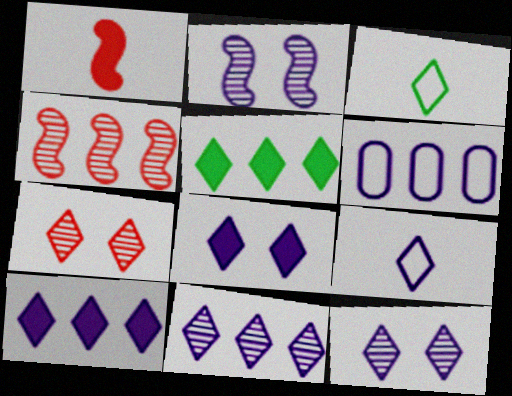[[3, 7, 10], 
[4, 5, 6], 
[5, 7, 9], 
[8, 9, 11], 
[9, 10, 12]]